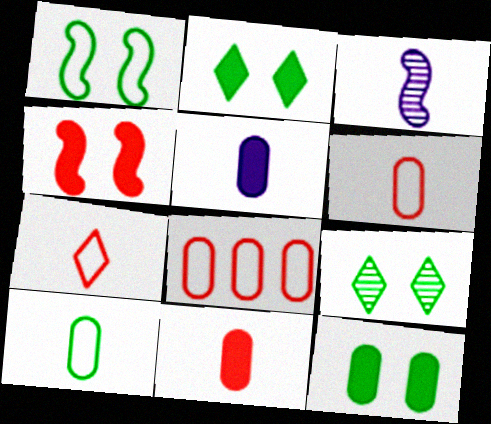[[1, 9, 12], 
[2, 3, 8]]